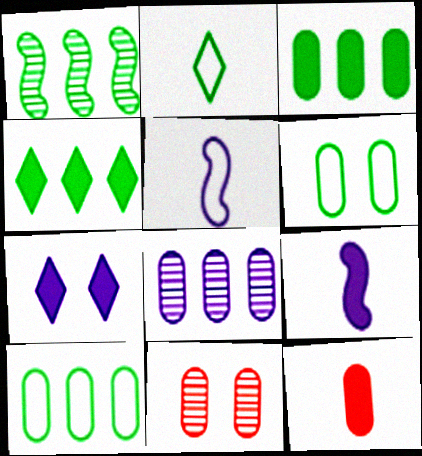[[1, 4, 10], 
[4, 5, 11], 
[5, 7, 8], 
[6, 8, 12]]